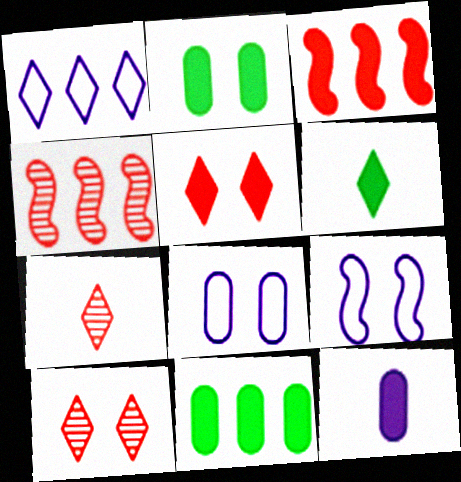[[1, 4, 11], 
[1, 6, 10], 
[2, 9, 10], 
[4, 6, 8], 
[7, 9, 11]]